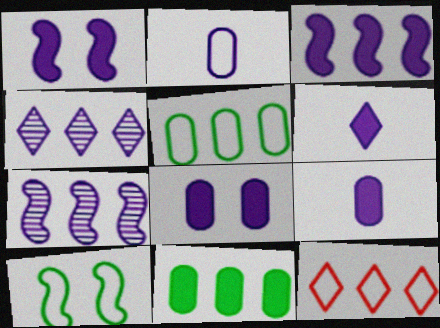[[1, 2, 4], 
[2, 10, 12], 
[3, 6, 8], 
[7, 11, 12]]